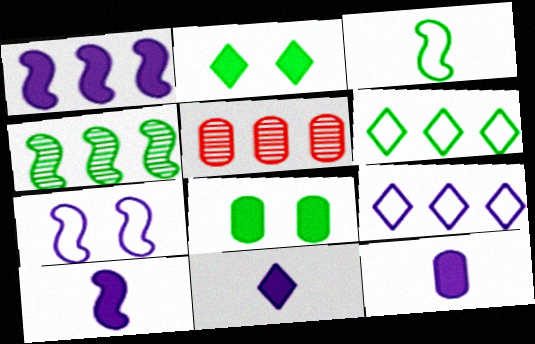[[1, 5, 6], 
[10, 11, 12]]